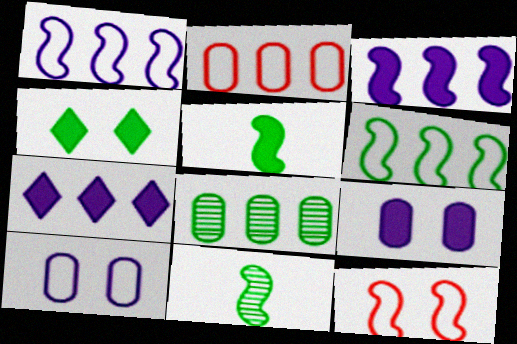[[3, 11, 12]]